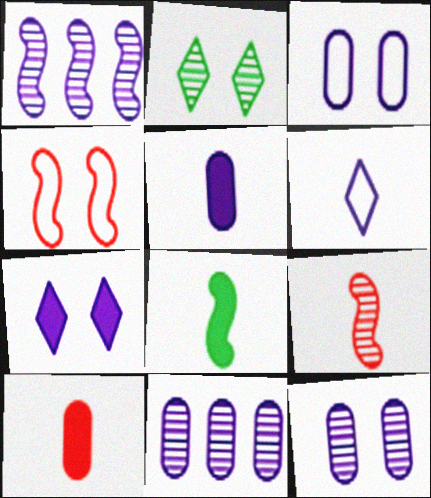[[1, 4, 8], 
[2, 9, 11], 
[3, 5, 11]]